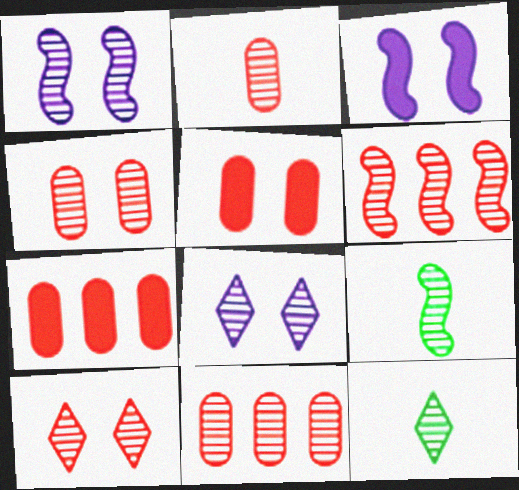[[1, 6, 9], 
[1, 11, 12], 
[2, 4, 11], 
[2, 6, 10], 
[8, 9, 11]]